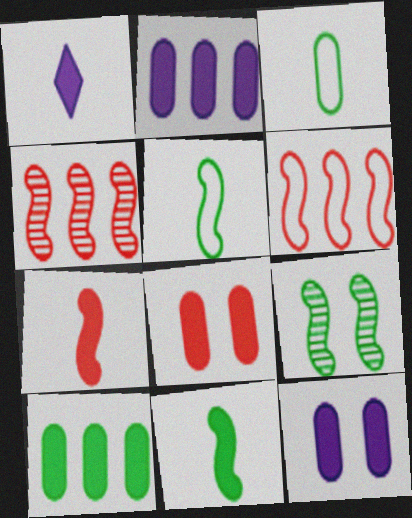[]